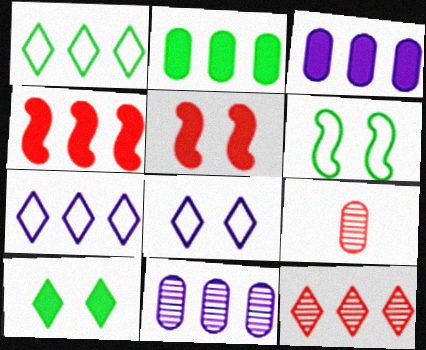[[1, 4, 11]]